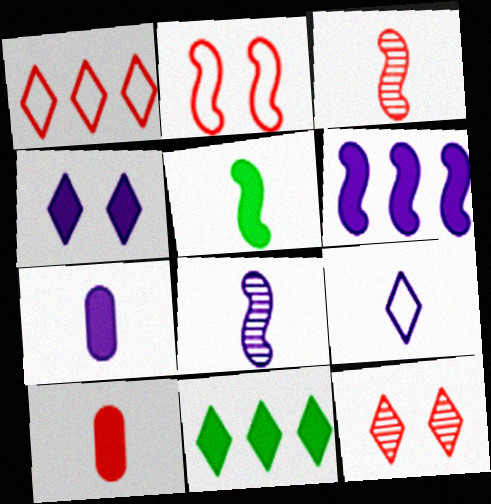[[4, 6, 7], 
[7, 8, 9], 
[9, 11, 12]]